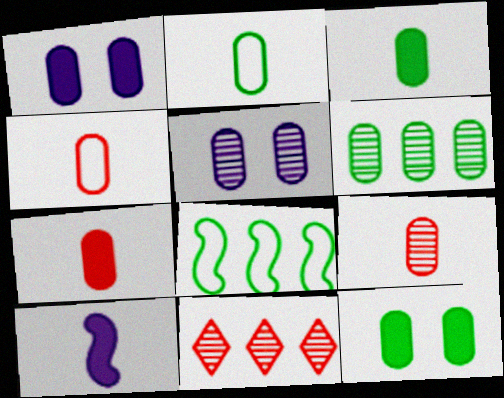[[1, 4, 6], 
[2, 6, 12], 
[4, 7, 9], 
[5, 6, 9]]